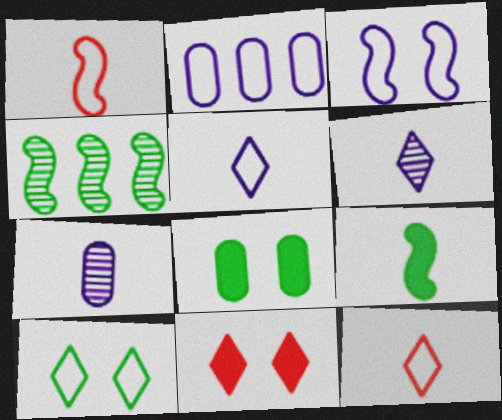[[1, 2, 10], 
[2, 3, 5], 
[7, 9, 12]]